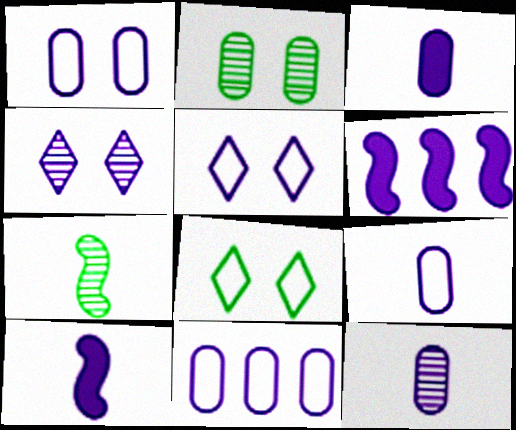[[1, 9, 11], 
[3, 9, 12], 
[4, 6, 9], 
[4, 10, 11], 
[5, 6, 12]]